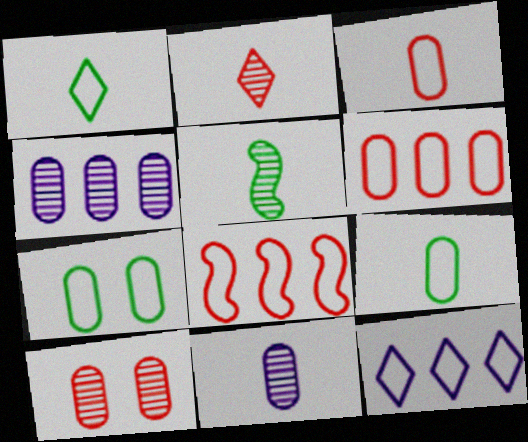[[2, 5, 11]]